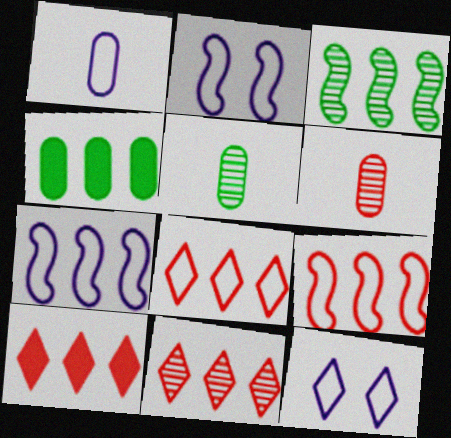[[1, 7, 12], 
[2, 5, 10], 
[4, 7, 11], 
[8, 10, 11]]